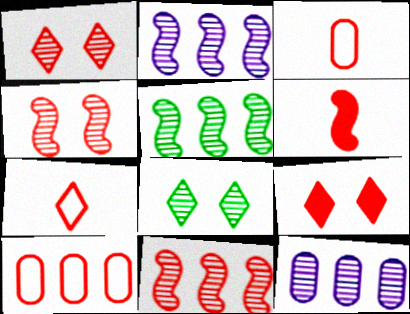[[1, 6, 10], 
[2, 5, 11], 
[3, 9, 11]]